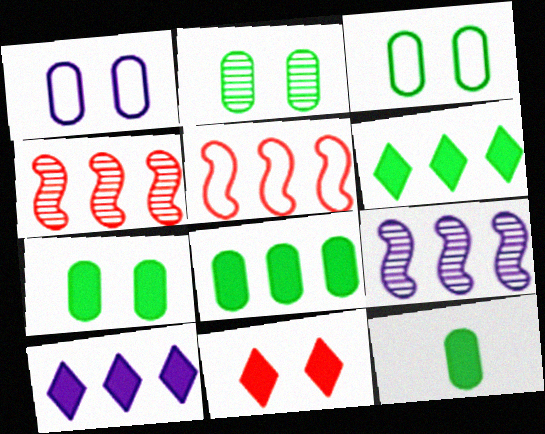[[2, 3, 7], 
[7, 8, 12]]